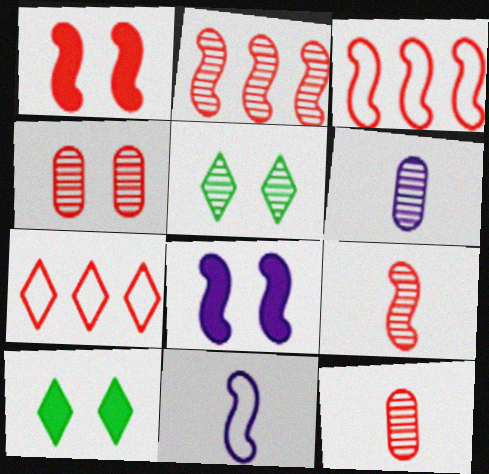[[1, 3, 9], 
[1, 7, 12], 
[2, 5, 6], 
[3, 6, 10]]